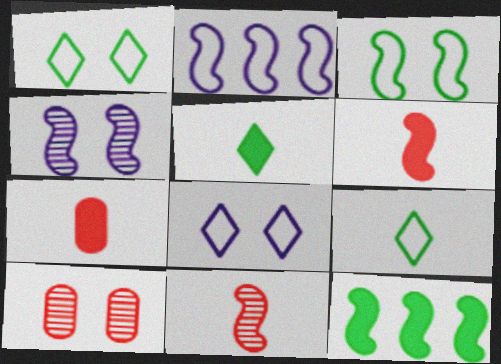[[2, 5, 10]]